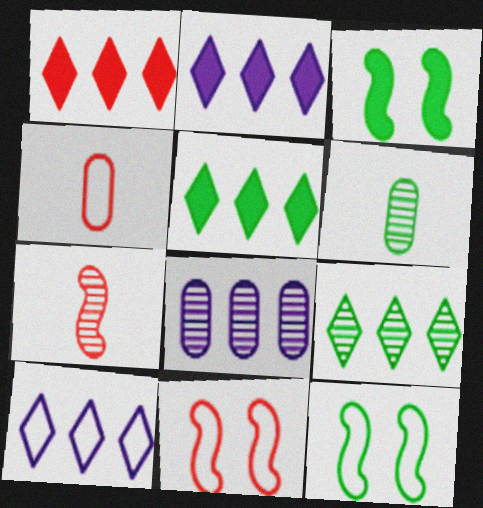[[1, 2, 5], 
[1, 9, 10], 
[2, 6, 11], 
[4, 10, 12], 
[5, 6, 12]]